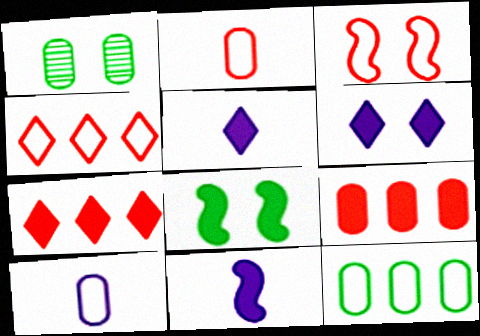[[1, 3, 6], 
[1, 4, 11], 
[1, 9, 10], 
[2, 3, 4], 
[5, 8, 9]]